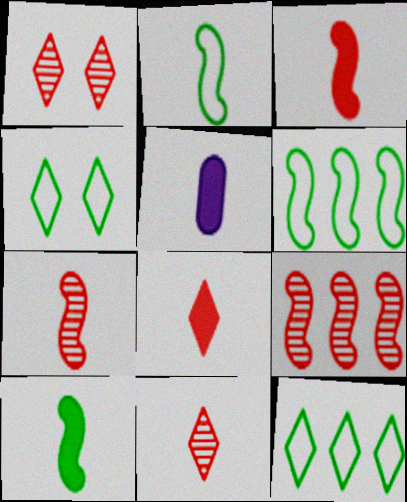[[1, 5, 6], 
[2, 5, 11], 
[4, 5, 9], 
[5, 8, 10]]